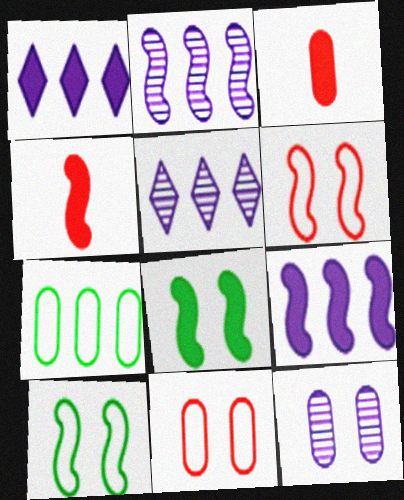[[1, 3, 8], 
[2, 4, 10], 
[3, 5, 10], 
[3, 7, 12], 
[4, 8, 9]]